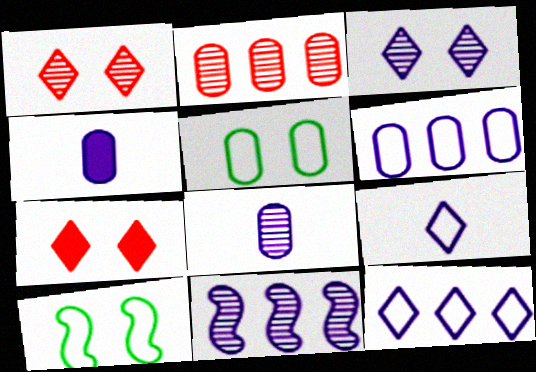[[2, 4, 5], 
[3, 8, 11]]